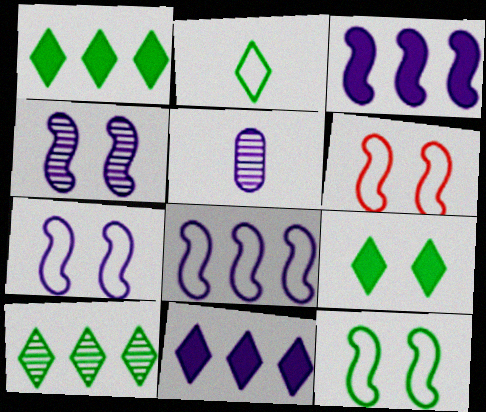[[1, 5, 6], 
[2, 9, 10], 
[5, 7, 11], 
[6, 7, 12]]